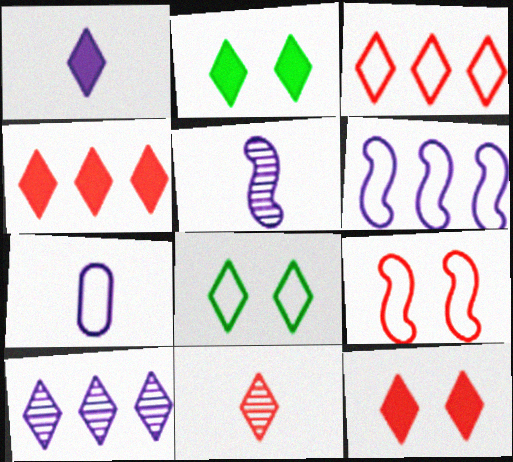[[1, 2, 4], 
[1, 5, 7], 
[3, 11, 12]]